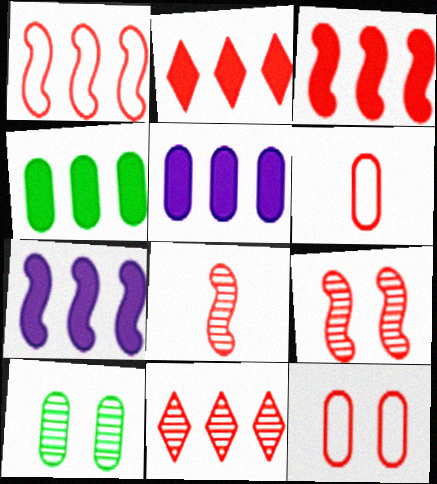[[2, 4, 7], 
[2, 6, 9], 
[2, 8, 12], 
[5, 6, 10]]